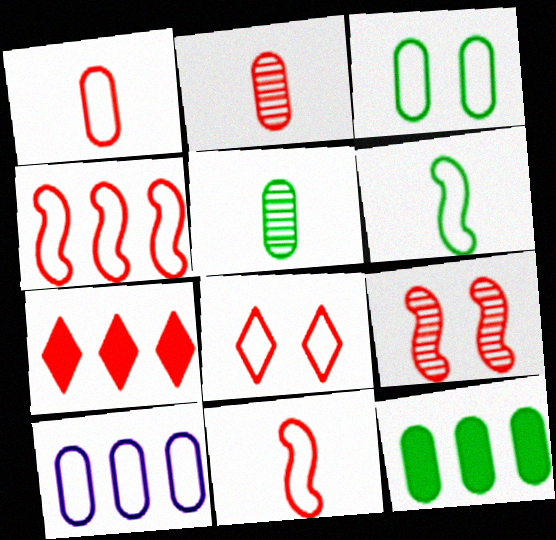[[1, 3, 10], 
[1, 4, 8], 
[1, 7, 9], 
[3, 5, 12], 
[6, 8, 10]]